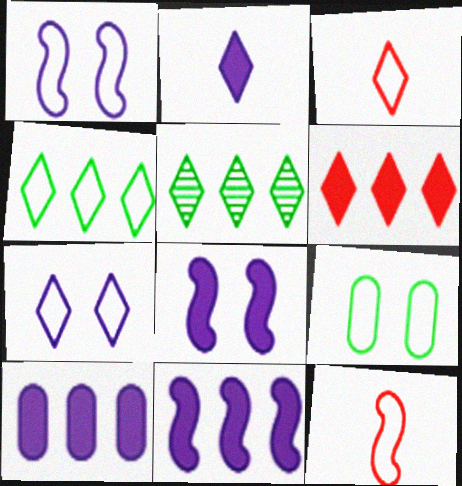[[2, 8, 10], 
[3, 4, 7]]